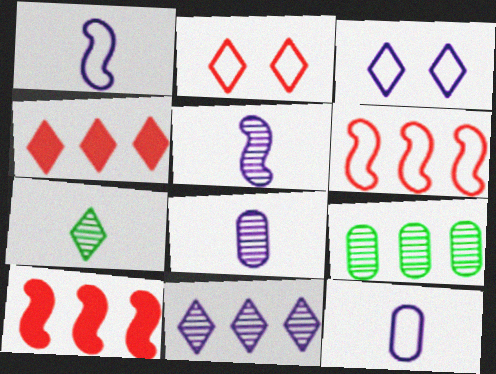[[3, 4, 7]]